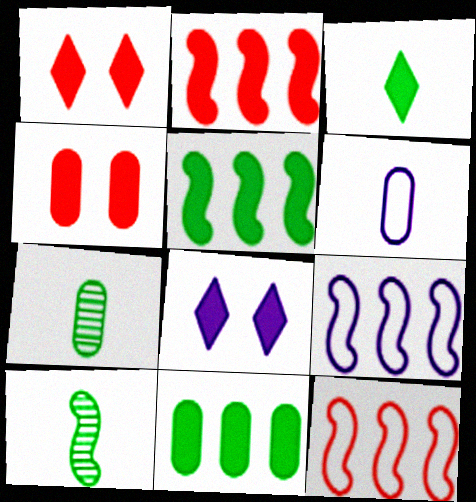[[1, 7, 9], 
[7, 8, 12]]